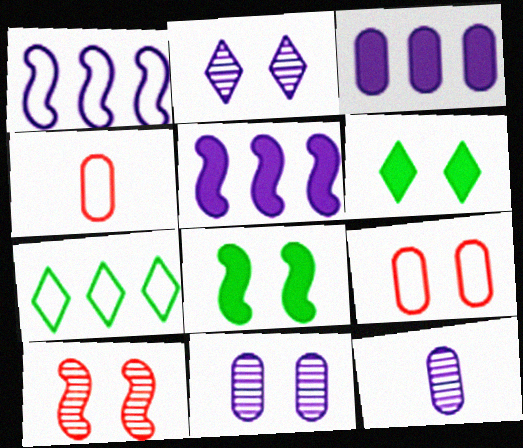[[2, 8, 9]]